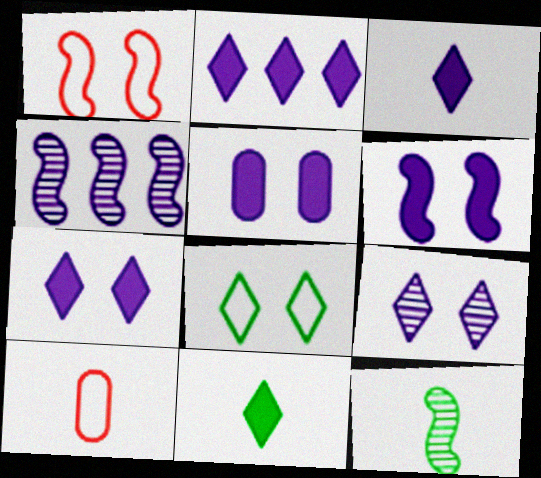[[2, 3, 7], 
[3, 10, 12], 
[5, 6, 7]]